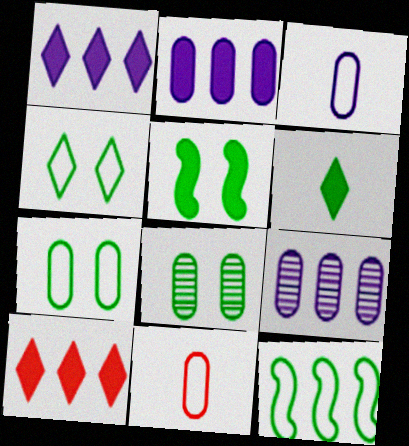[[2, 8, 11], 
[4, 5, 8], 
[6, 8, 12], 
[9, 10, 12]]